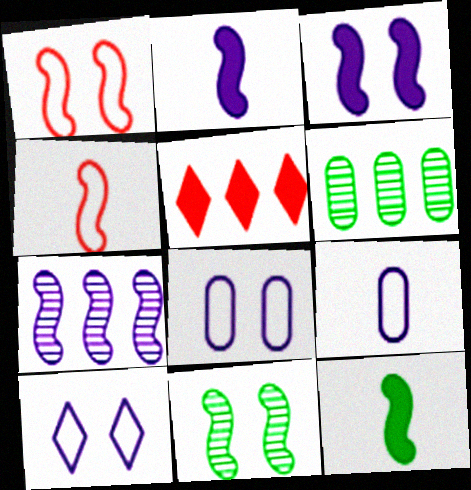[[1, 3, 11], 
[1, 7, 12], 
[5, 9, 11]]